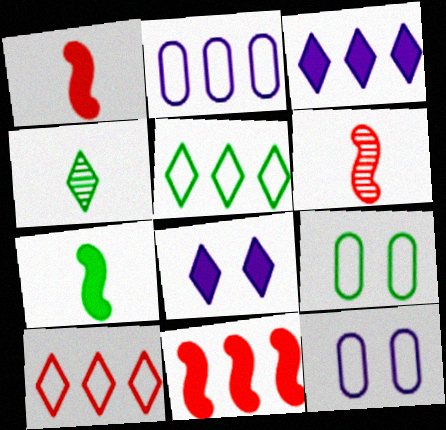[[3, 6, 9], 
[4, 8, 10], 
[4, 11, 12]]